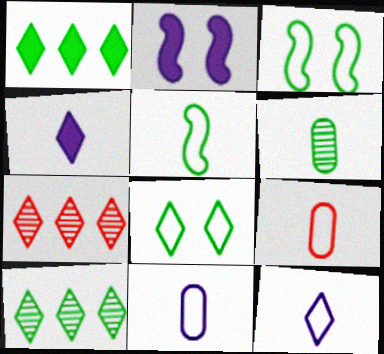[[1, 3, 6], 
[2, 9, 10], 
[4, 7, 8], 
[5, 9, 12]]